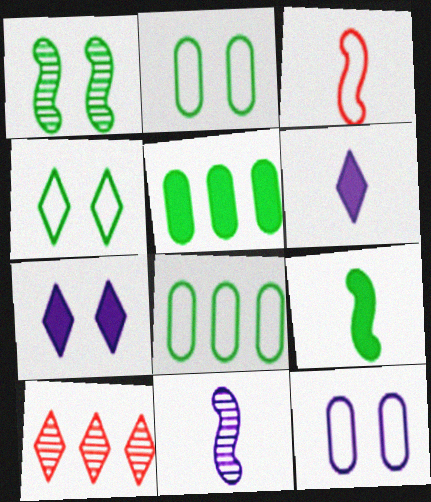[[3, 9, 11], 
[4, 6, 10], 
[9, 10, 12]]